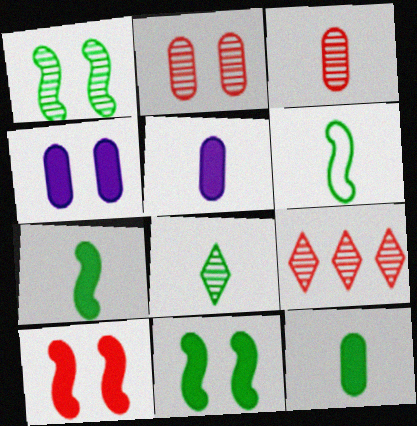[[4, 6, 9], 
[6, 8, 12]]